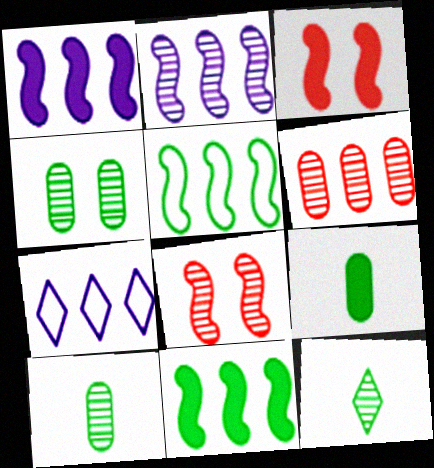[[3, 7, 10], 
[6, 7, 11], 
[7, 8, 9]]